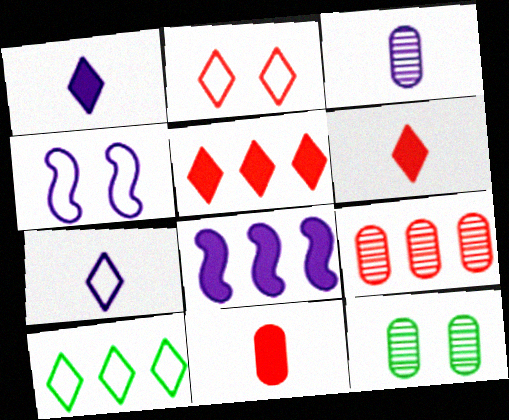[[2, 7, 10], 
[3, 9, 12], 
[8, 9, 10]]